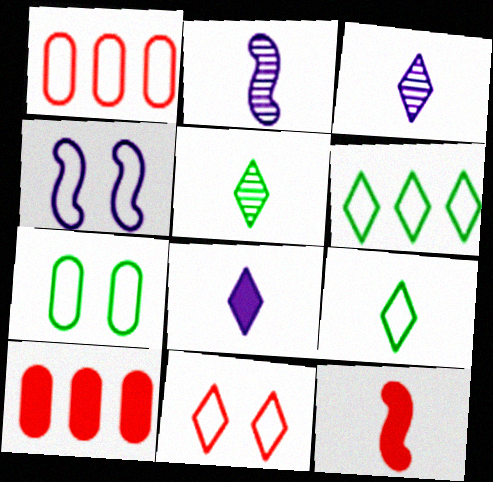[[1, 4, 9], 
[4, 5, 10], 
[4, 7, 11]]